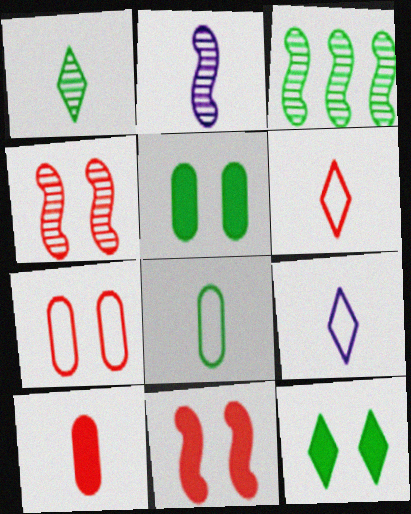[[2, 3, 4], 
[3, 8, 12]]